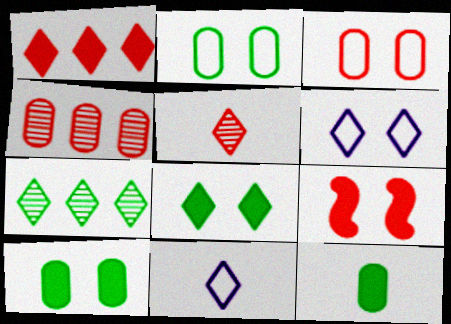[]